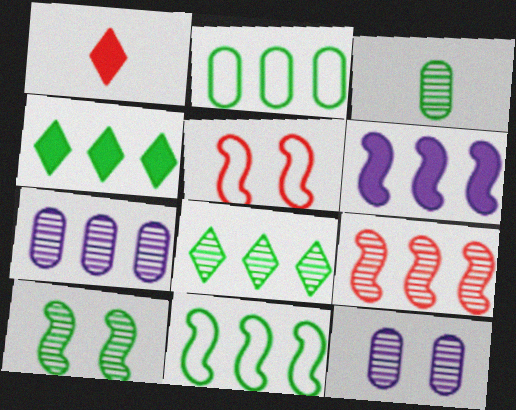[[1, 11, 12], 
[3, 8, 10], 
[6, 9, 11], 
[7, 8, 9]]